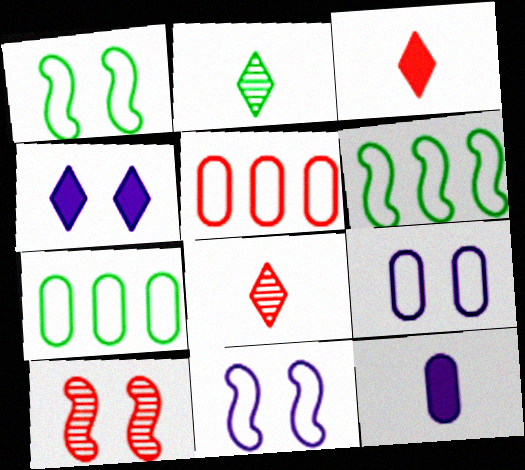[[3, 5, 10]]